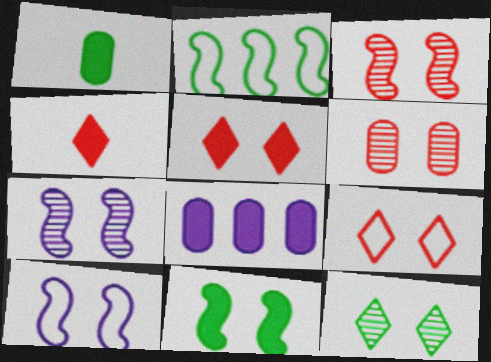[[1, 2, 12], 
[3, 10, 11], 
[4, 8, 11], 
[6, 7, 12]]